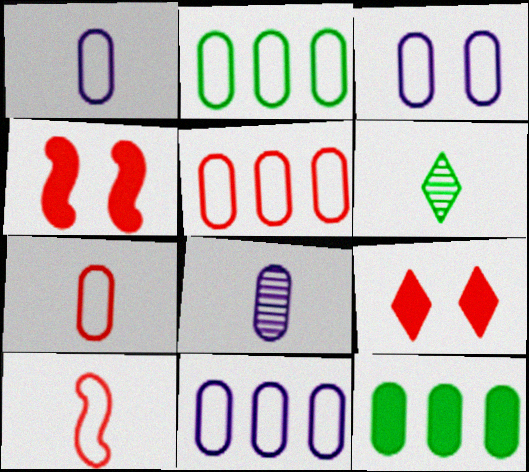[[1, 3, 11], 
[2, 3, 7], 
[2, 5, 11], 
[4, 6, 11]]